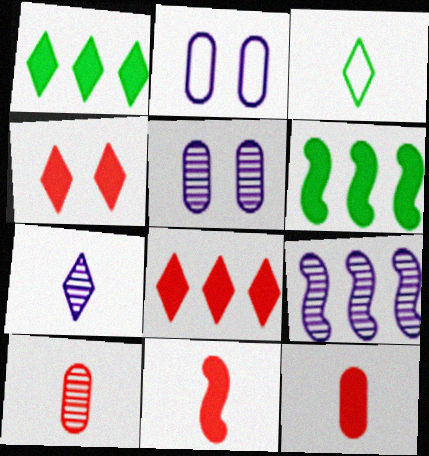[[5, 7, 9]]